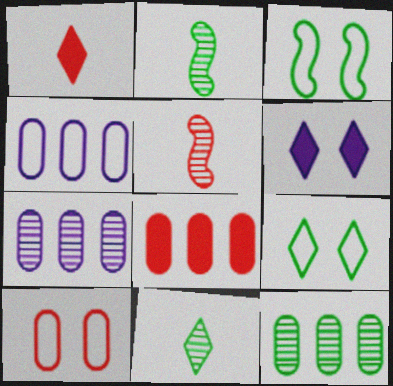[[1, 3, 7], 
[4, 8, 12]]